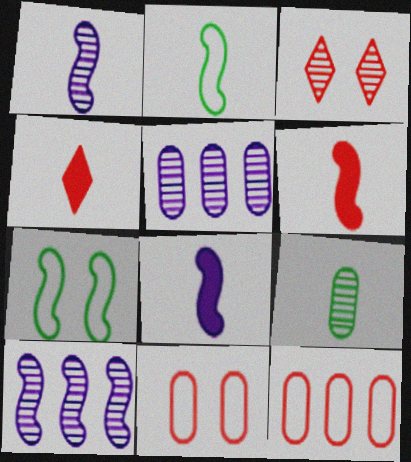[[1, 2, 6], 
[3, 6, 12], 
[3, 9, 10], 
[4, 5, 7], 
[6, 7, 10]]